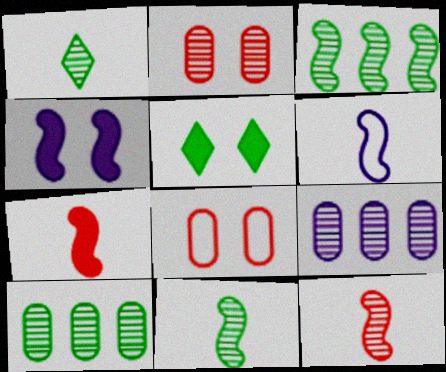[[6, 7, 11]]